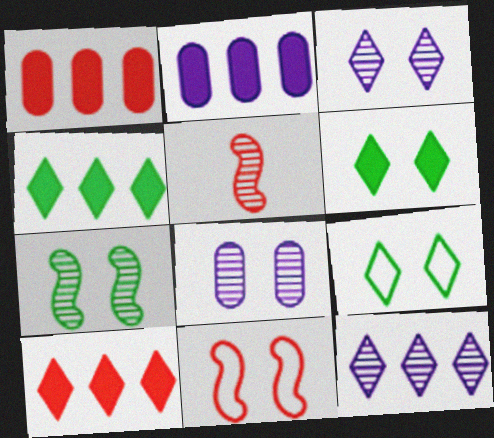[[2, 5, 9], 
[6, 8, 11]]